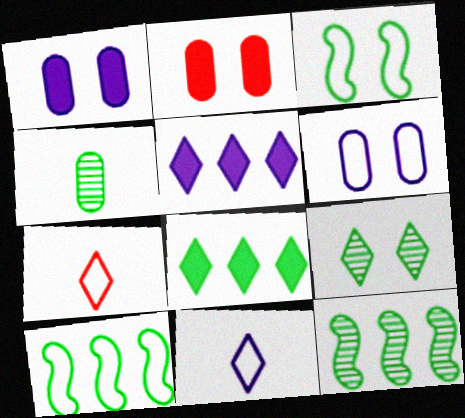[[1, 7, 12], 
[2, 11, 12], 
[3, 4, 8], 
[4, 9, 12], 
[5, 7, 9], 
[6, 7, 10]]